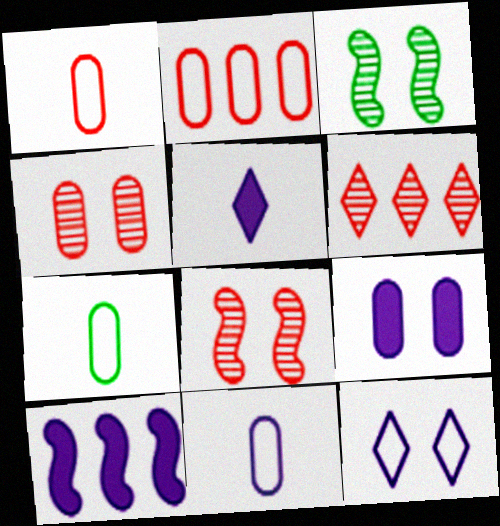[[1, 7, 11], 
[2, 3, 5], 
[5, 9, 10]]